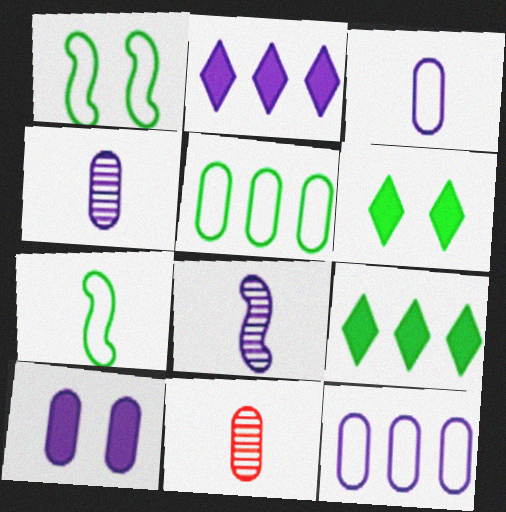[[1, 2, 11], 
[4, 10, 12], 
[5, 10, 11]]